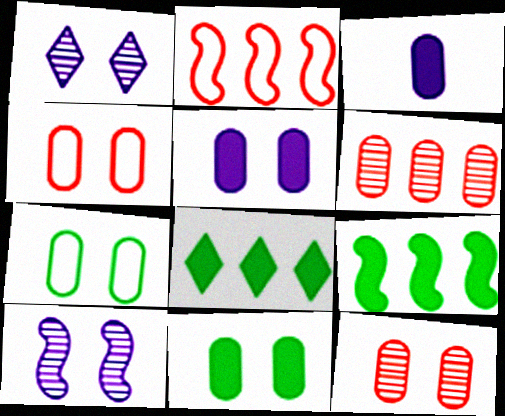[[3, 6, 7], 
[5, 7, 12]]